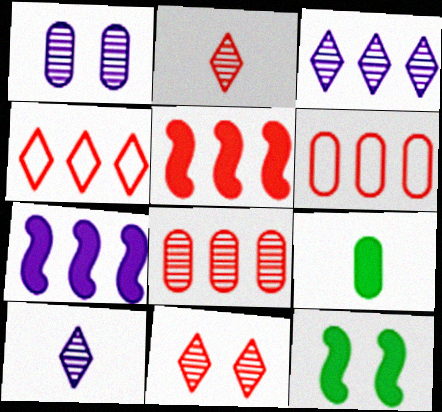[[1, 6, 9], 
[4, 5, 8], 
[6, 10, 12]]